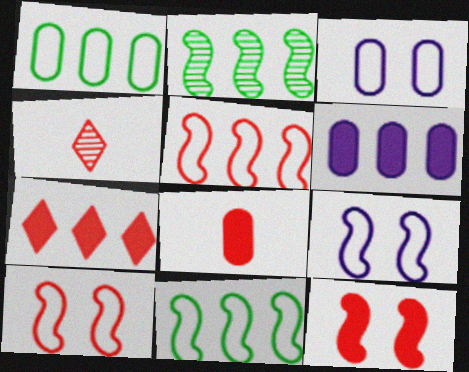[[7, 8, 12]]